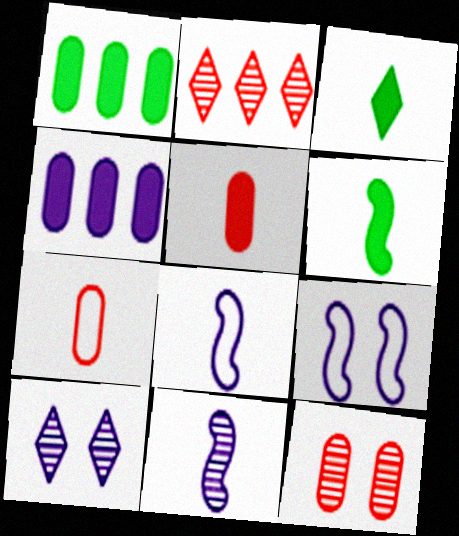[[3, 7, 11], 
[4, 8, 10]]